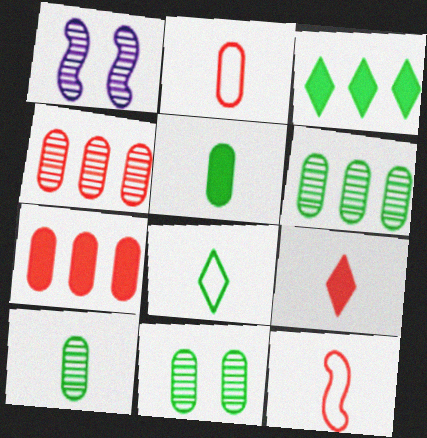[[1, 2, 3], 
[1, 7, 8], 
[6, 10, 11]]